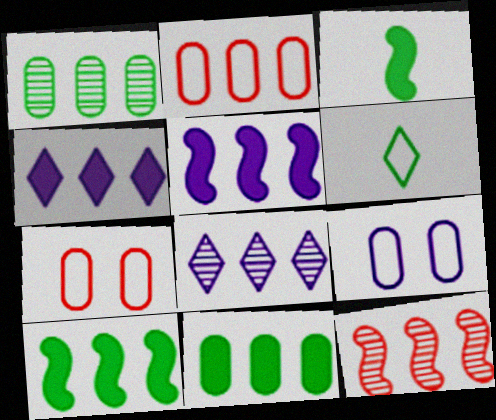[[1, 8, 12], 
[2, 8, 10], 
[3, 7, 8]]